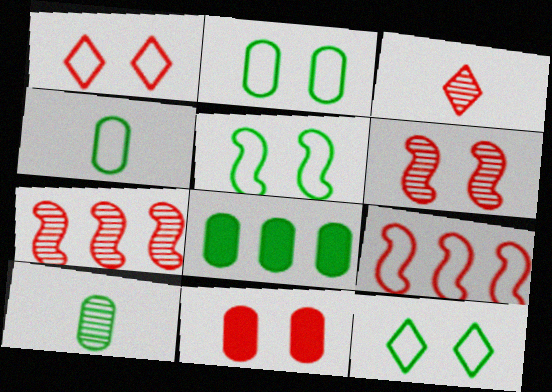[[1, 6, 11], 
[2, 5, 12], 
[2, 8, 10], 
[3, 9, 11]]